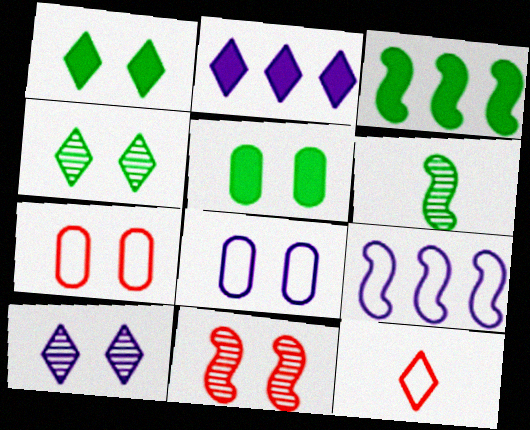[[1, 8, 11], 
[2, 4, 12], 
[2, 6, 7]]